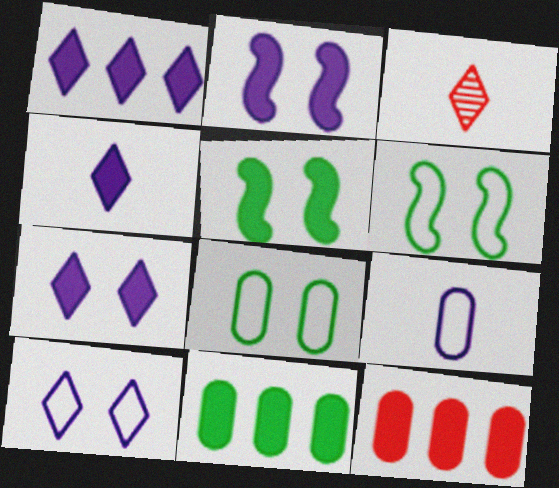[[1, 4, 7], 
[4, 5, 12]]